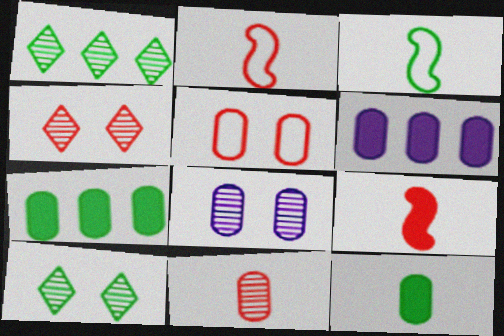[[2, 6, 10], 
[3, 4, 6], 
[3, 7, 10]]